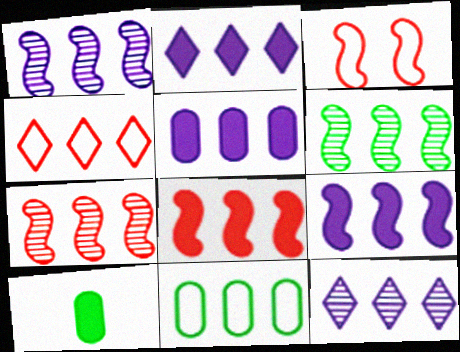[[1, 6, 7], 
[2, 5, 9], 
[2, 7, 11], 
[3, 10, 12], 
[4, 5, 6], 
[8, 11, 12]]